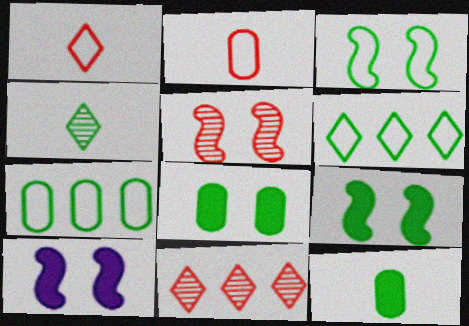[[3, 5, 10], 
[4, 7, 9]]